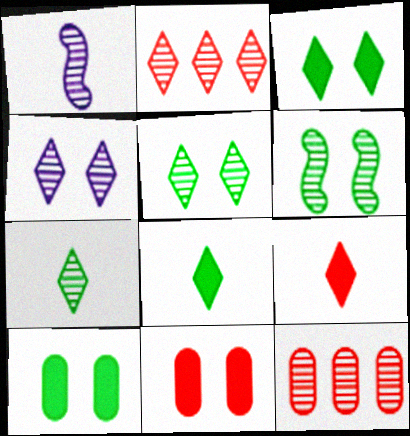[[1, 5, 12], 
[2, 4, 7]]